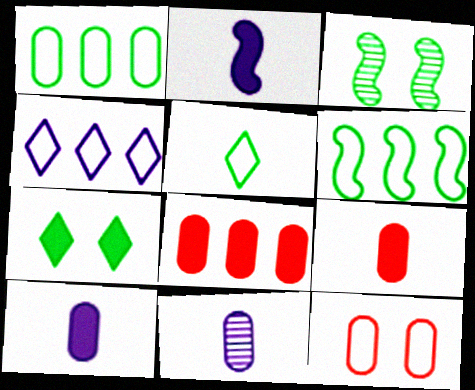[[2, 7, 8], 
[3, 4, 9]]